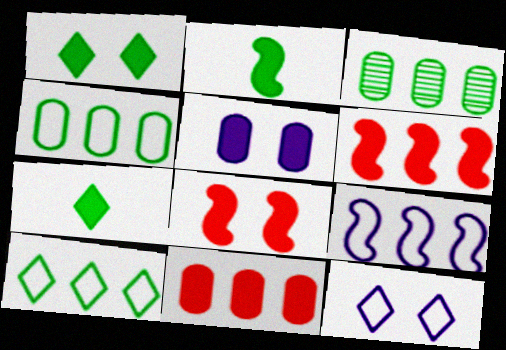[[1, 5, 8], 
[5, 6, 7]]